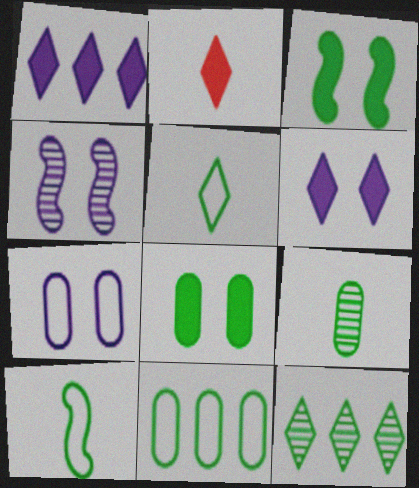[[2, 4, 11], 
[4, 6, 7], 
[8, 9, 11], 
[8, 10, 12]]